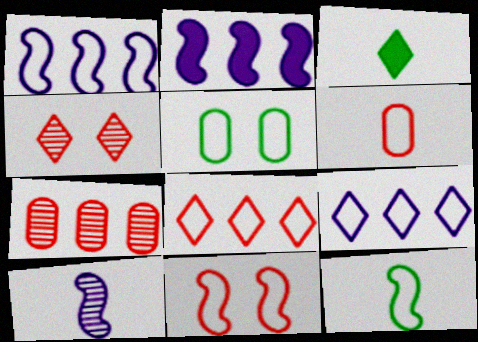[[1, 11, 12], 
[3, 4, 9], 
[3, 6, 10], 
[6, 8, 11]]